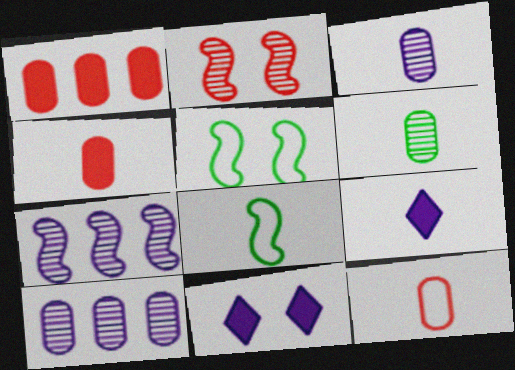[]